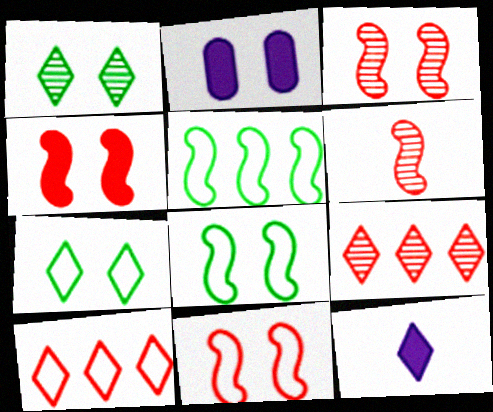[[1, 2, 11], 
[1, 10, 12], 
[2, 3, 7], 
[3, 4, 11], 
[7, 9, 12]]